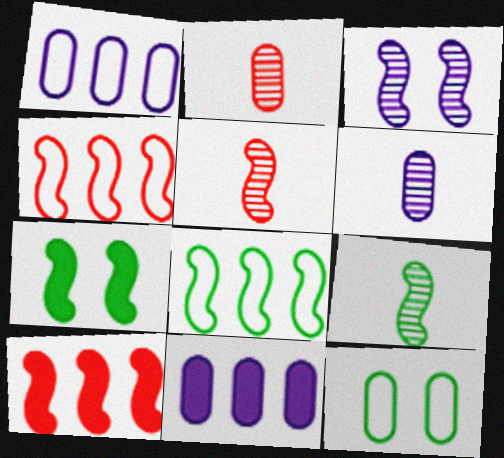[[2, 11, 12], 
[7, 8, 9]]